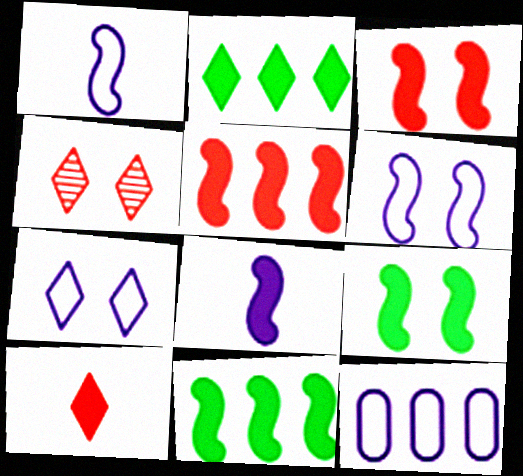[[1, 7, 12], 
[3, 8, 11], 
[5, 8, 9]]